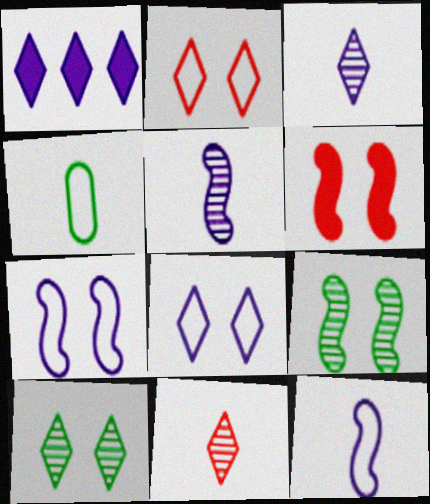[[1, 3, 8], 
[6, 7, 9]]